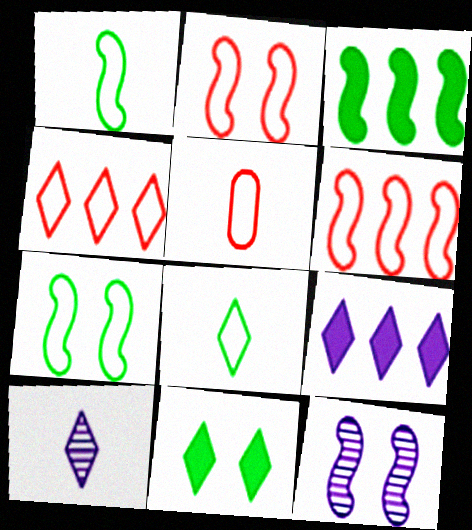[[2, 4, 5], 
[4, 10, 11]]